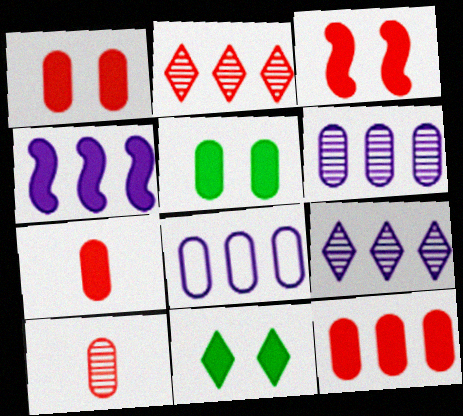[[1, 7, 12], 
[4, 7, 11], 
[4, 8, 9], 
[5, 8, 10]]